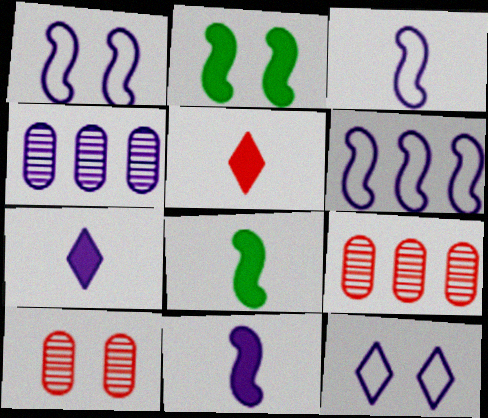[[1, 3, 6], 
[1, 4, 7], 
[2, 10, 12], 
[4, 11, 12], 
[8, 9, 12]]